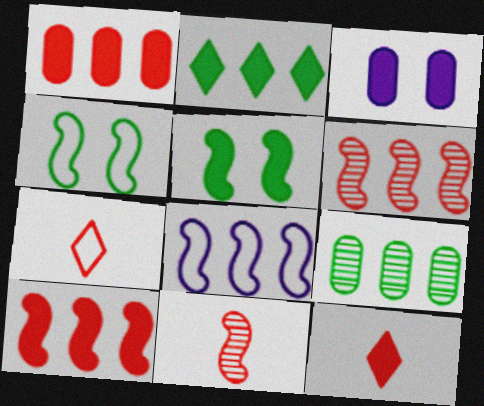[[5, 8, 11]]